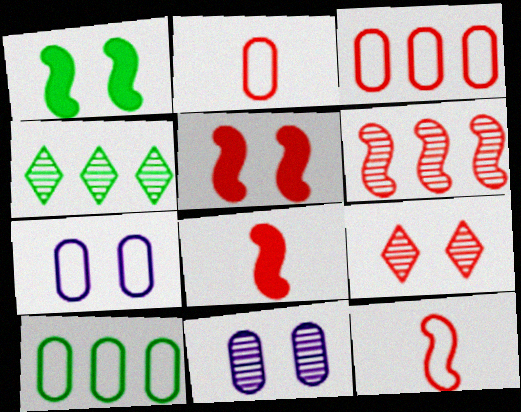[[1, 7, 9], 
[2, 7, 10], 
[3, 8, 9], 
[4, 7, 8], 
[5, 6, 12]]